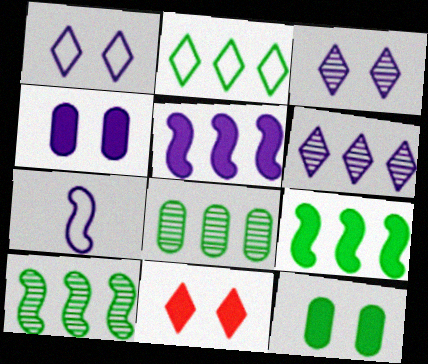[[2, 8, 9], 
[4, 6, 7], 
[7, 8, 11]]